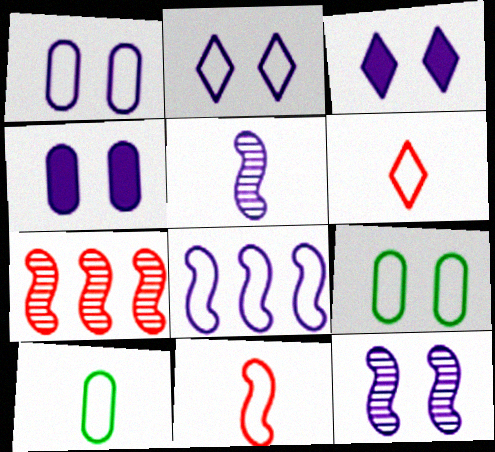[[1, 3, 12], 
[2, 4, 12], 
[3, 7, 10], 
[6, 8, 9]]